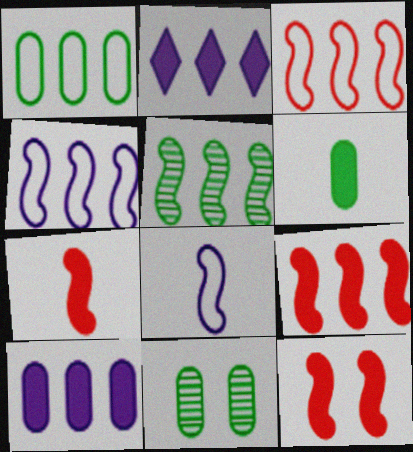[[1, 6, 11], 
[2, 6, 12], 
[4, 5, 9], 
[5, 8, 12], 
[7, 9, 12]]